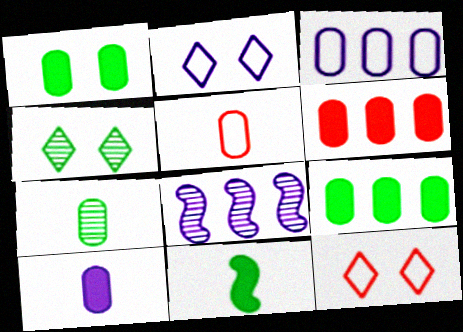[[1, 6, 10], 
[2, 8, 10], 
[5, 7, 10]]